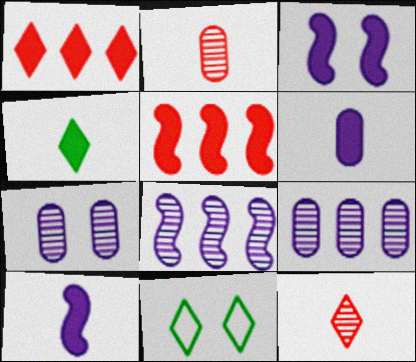[]